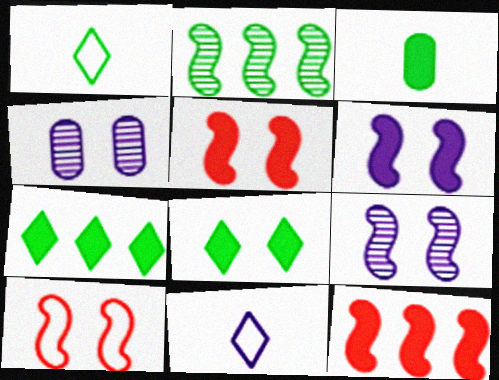[[1, 4, 12], 
[4, 8, 10]]